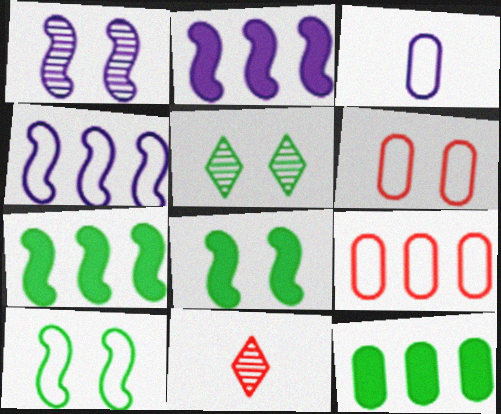[]